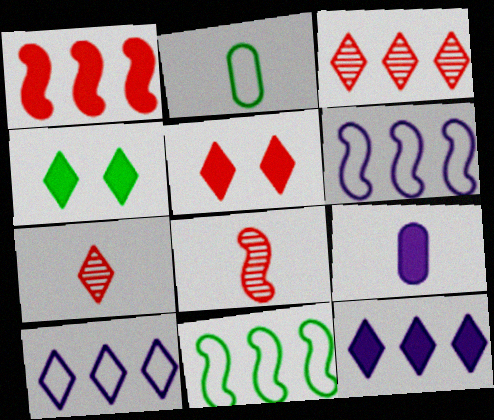[[1, 4, 9], 
[4, 7, 10]]